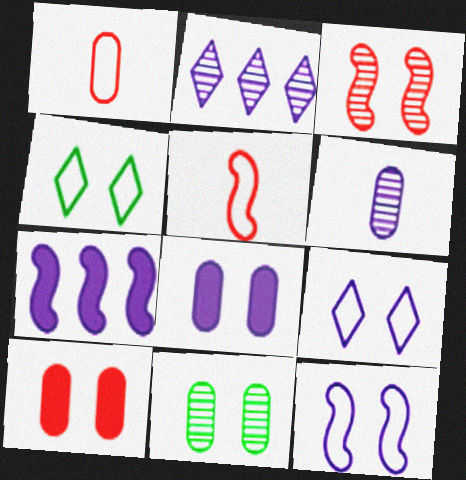[[3, 4, 8], 
[6, 7, 9]]